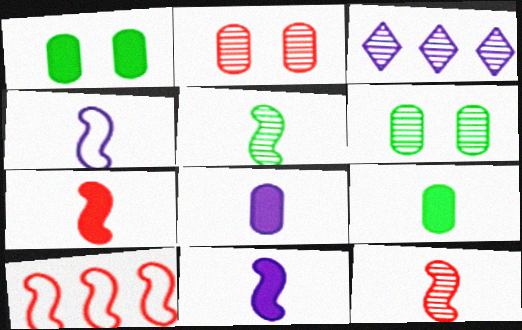[[2, 3, 5], 
[3, 6, 12], 
[4, 5, 7]]